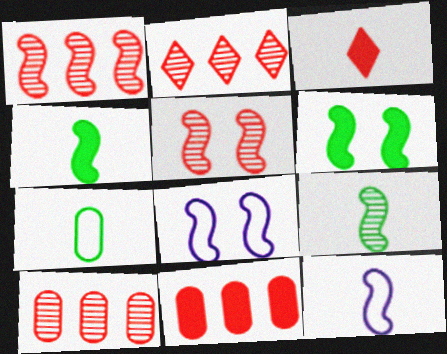[[1, 2, 10], 
[1, 4, 8], 
[1, 6, 12], 
[5, 6, 8]]